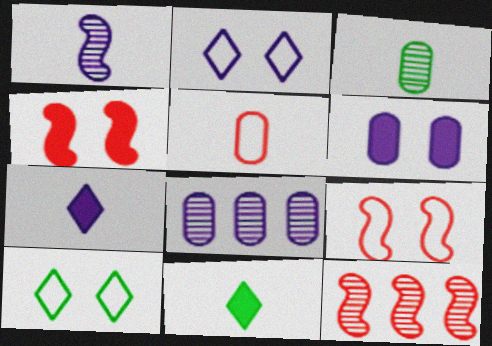[[1, 5, 11], 
[8, 9, 11]]